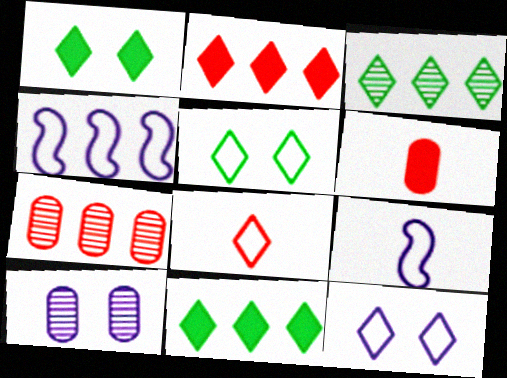[[1, 7, 9], 
[4, 7, 11]]